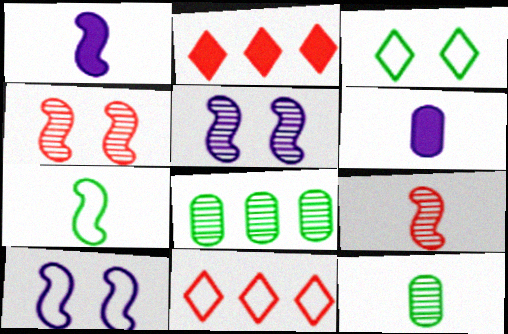[[1, 7, 9], 
[2, 10, 12]]